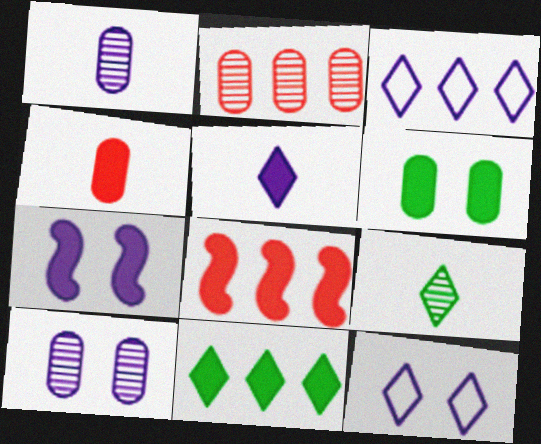[[1, 3, 7], 
[4, 7, 11], 
[5, 6, 8], 
[7, 10, 12]]